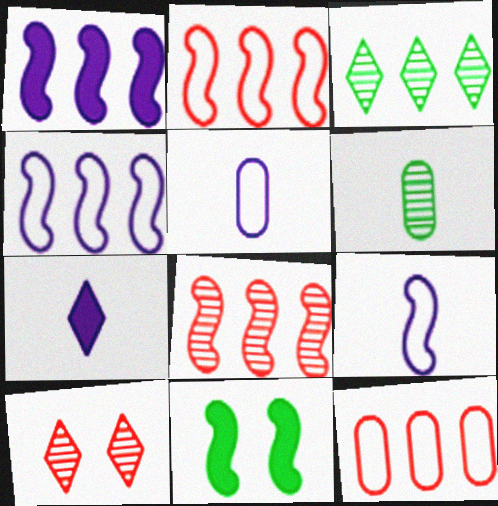[[1, 3, 12], 
[8, 9, 11]]